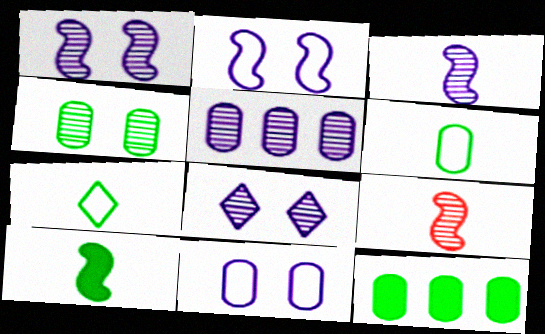[[3, 5, 8], 
[4, 6, 12]]